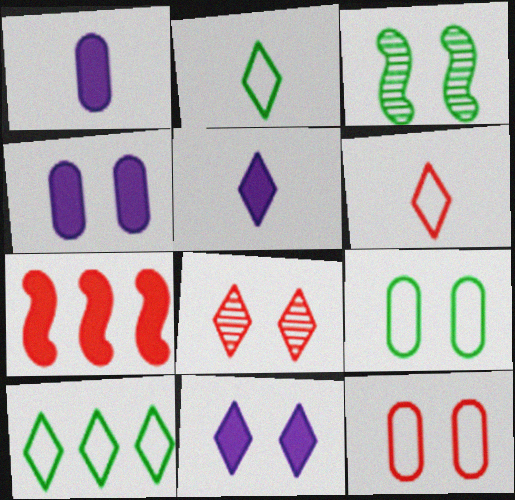[[3, 11, 12], 
[5, 8, 10]]